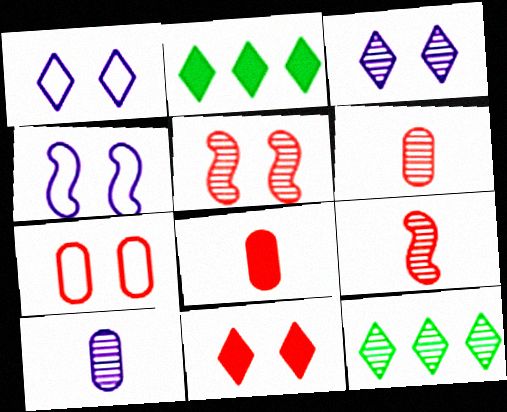[[2, 4, 6], 
[4, 8, 12], 
[5, 7, 11], 
[5, 10, 12]]